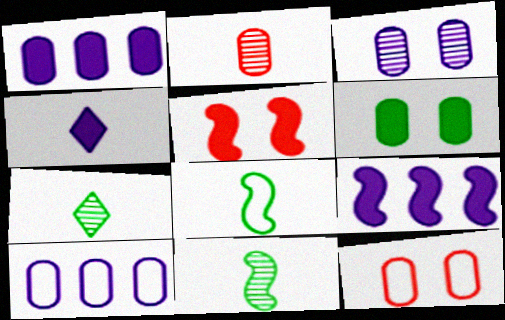[[2, 4, 8], 
[2, 6, 10], 
[3, 6, 12], 
[5, 7, 10], 
[7, 9, 12]]